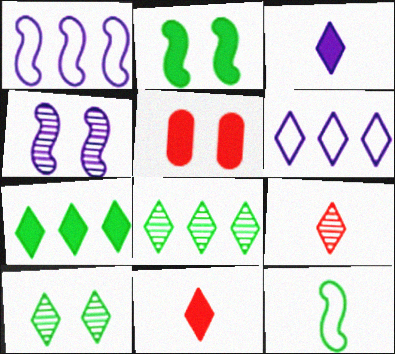[[6, 10, 11]]